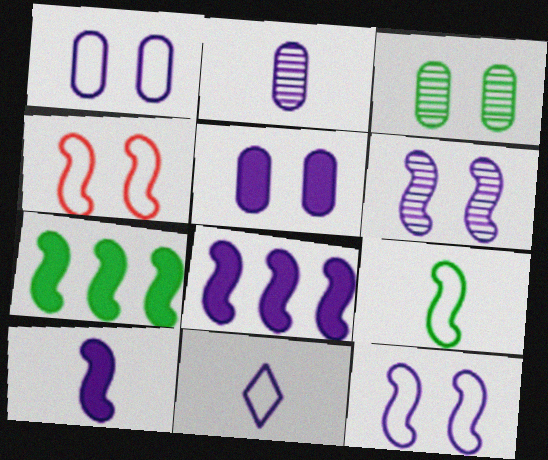[[2, 10, 11]]